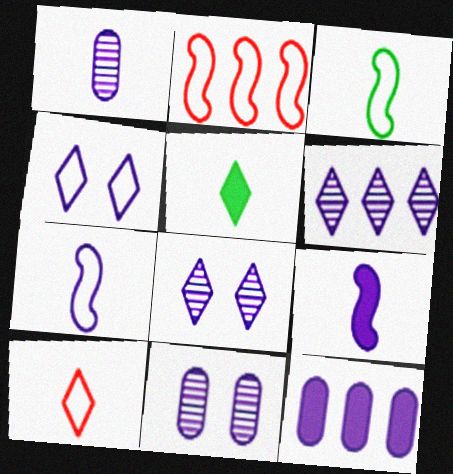[[2, 5, 11], 
[7, 8, 12]]